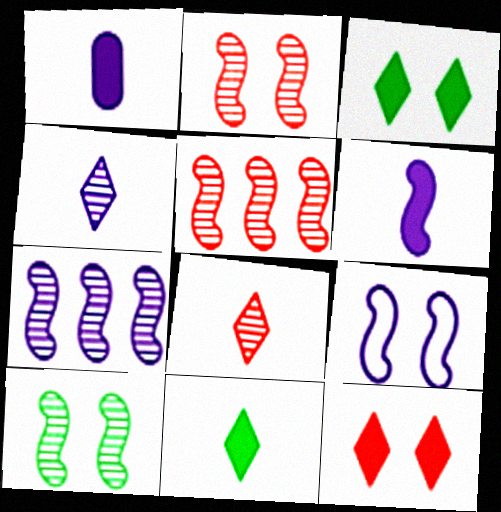[[6, 7, 9]]